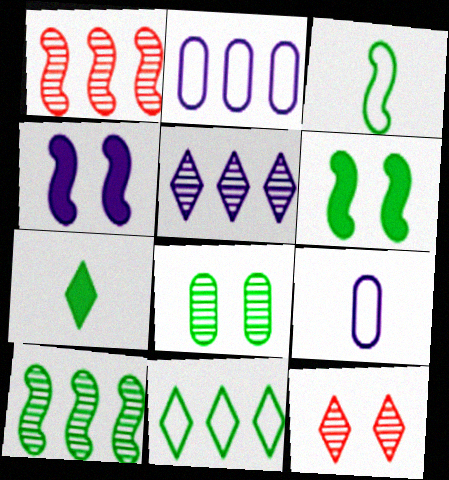[[1, 3, 4], 
[3, 6, 10], 
[4, 5, 9]]